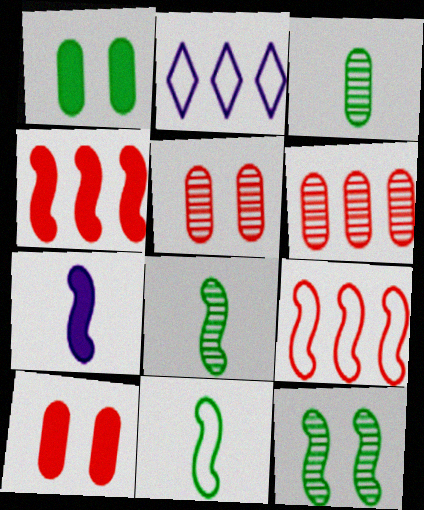[[2, 8, 10], 
[7, 9, 12]]